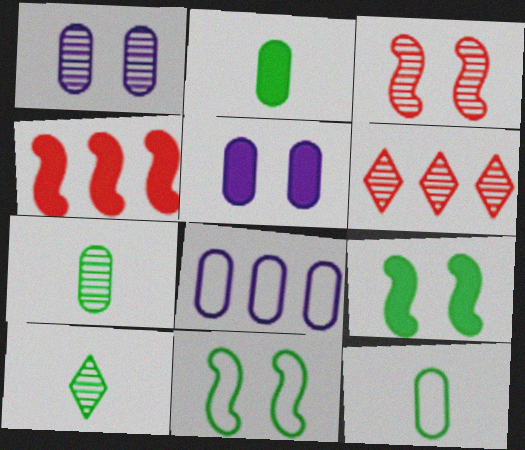[[2, 7, 12]]